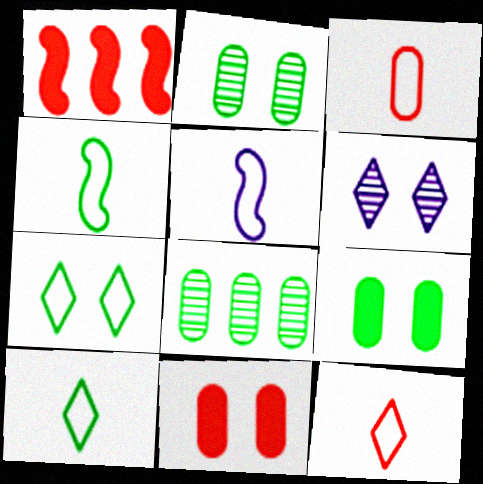[[3, 5, 10]]